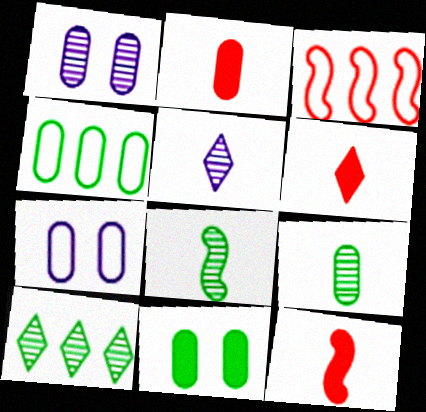[[1, 2, 4], 
[2, 6, 12], 
[3, 5, 11], 
[4, 9, 11], 
[7, 10, 12]]